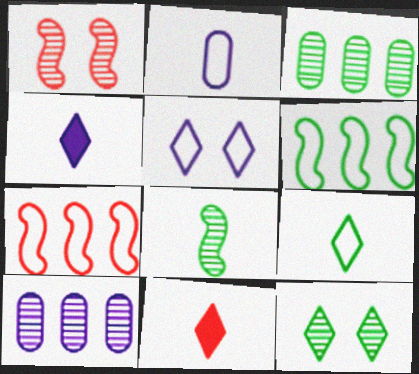[[2, 8, 11], 
[3, 8, 12]]